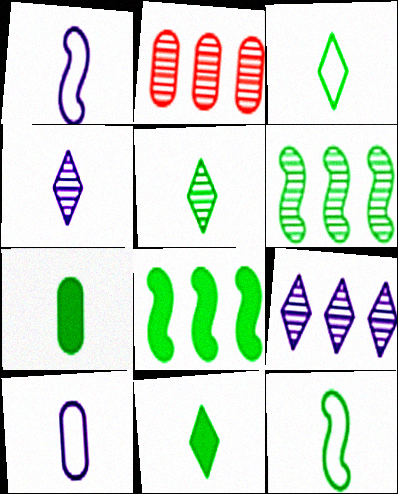[[2, 6, 9], 
[3, 5, 11], 
[5, 7, 12]]